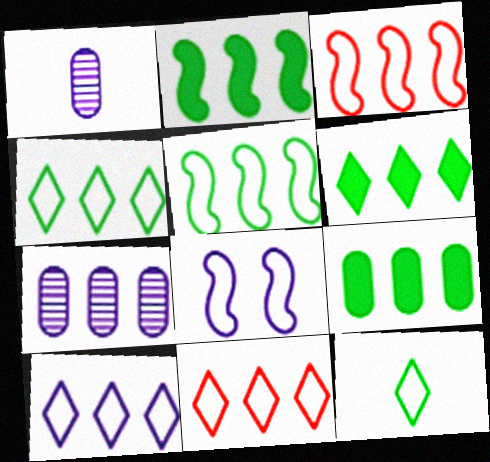[[2, 6, 9], 
[2, 7, 11], 
[3, 6, 7], 
[4, 10, 11]]